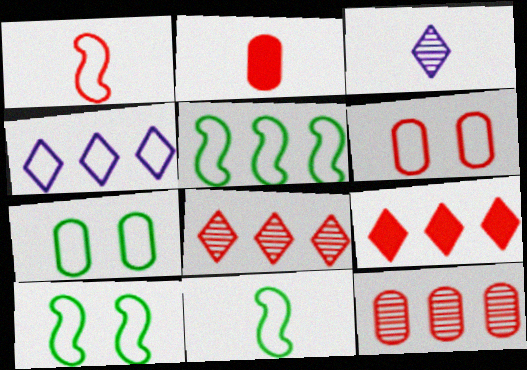[[1, 4, 7], 
[2, 3, 11], 
[2, 6, 12], 
[4, 6, 11], 
[5, 10, 11]]